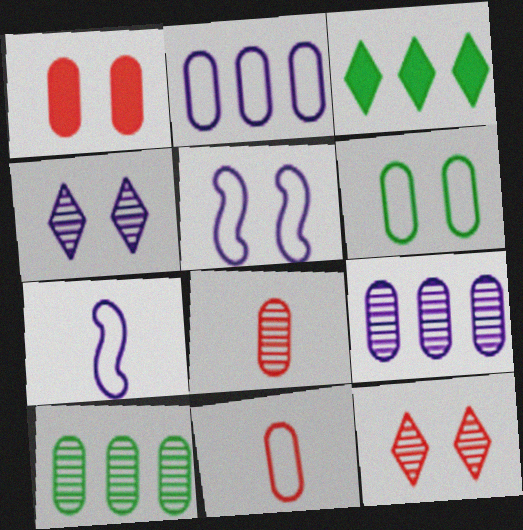[[2, 6, 11], 
[3, 5, 8]]